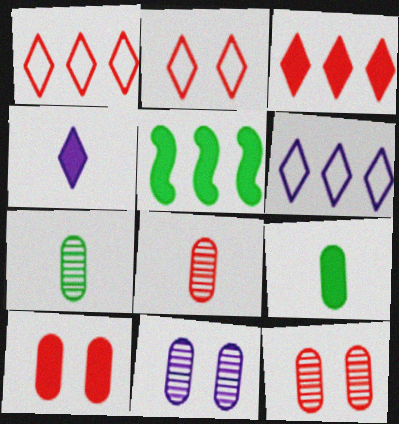[[4, 5, 10]]